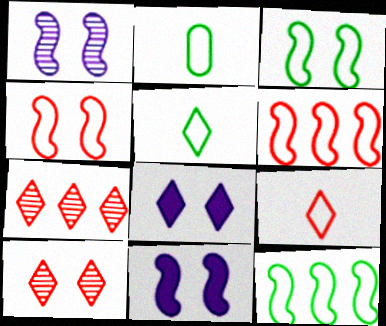[[2, 7, 11], 
[5, 7, 8]]